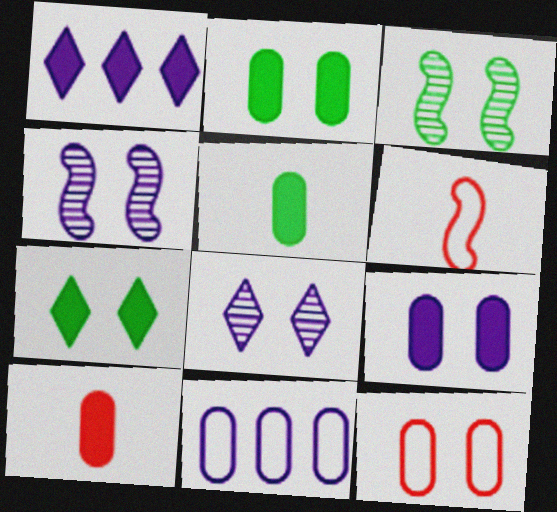[[4, 7, 12]]